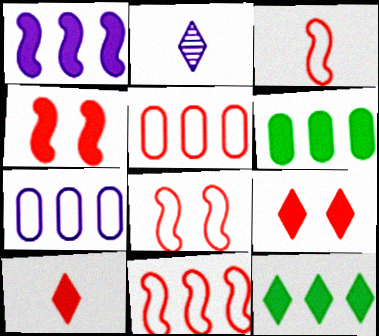[[2, 6, 8], 
[3, 8, 11]]